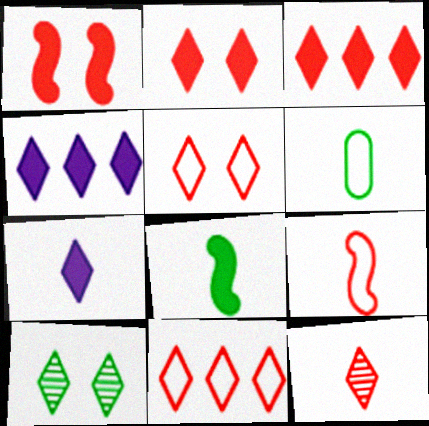[[2, 11, 12], 
[3, 5, 12], 
[7, 10, 11]]